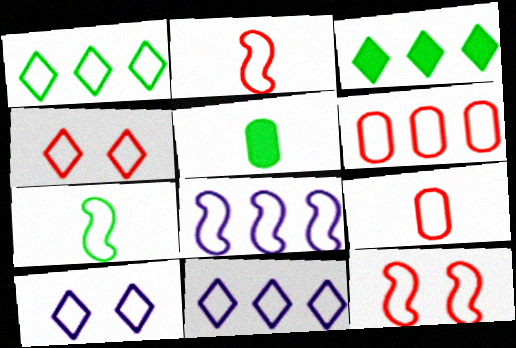[[1, 6, 8], 
[2, 4, 6], 
[6, 7, 10], 
[7, 8, 12]]